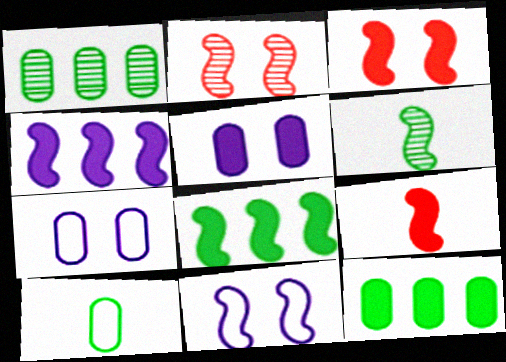[]